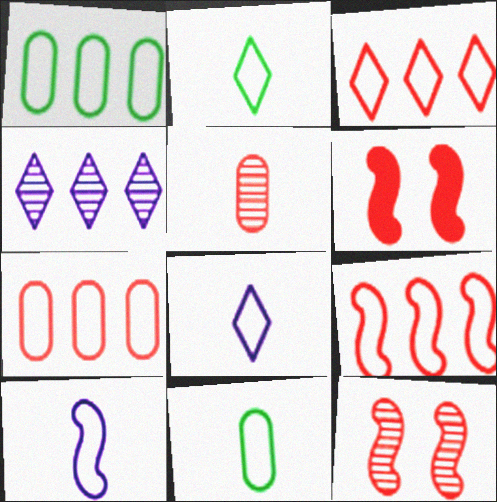[[3, 5, 6], 
[3, 7, 9], 
[4, 6, 11]]